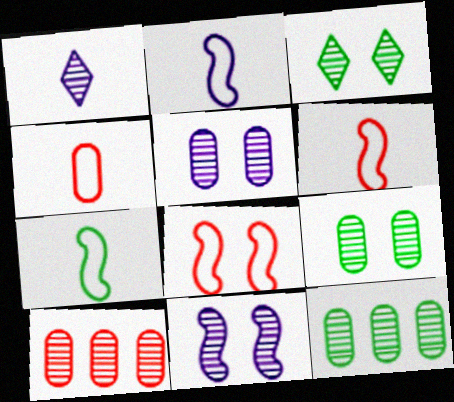[[2, 6, 7]]